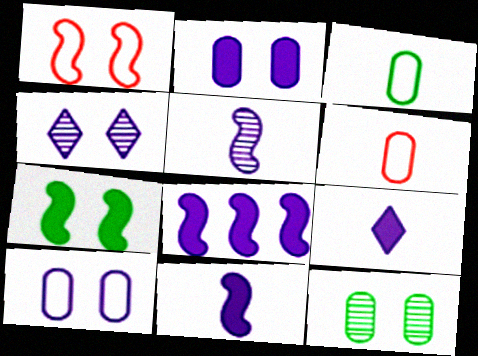[[2, 8, 9]]